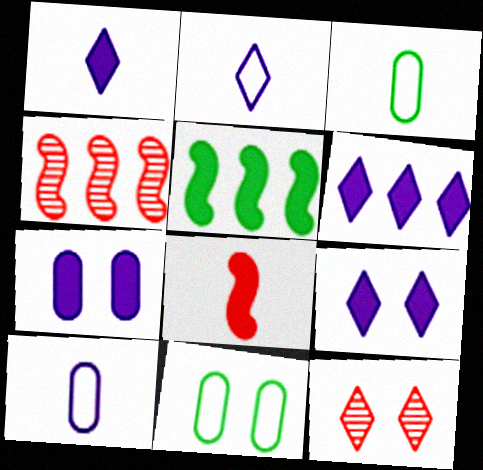[[1, 4, 11], 
[1, 6, 9], 
[3, 4, 9], 
[5, 10, 12]]